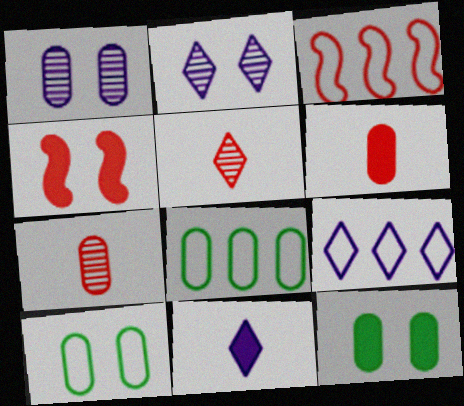[[1, 6, 8], 
[2, 4, 10], 
[2, 9, 11], 
[3, 8, 9]]